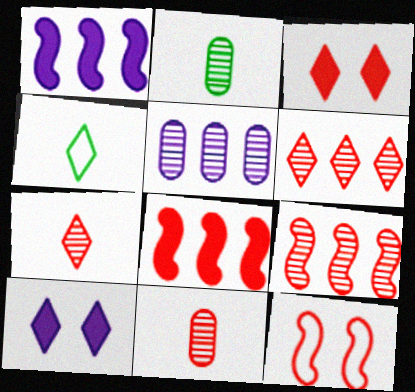[[4, 6, 10]]